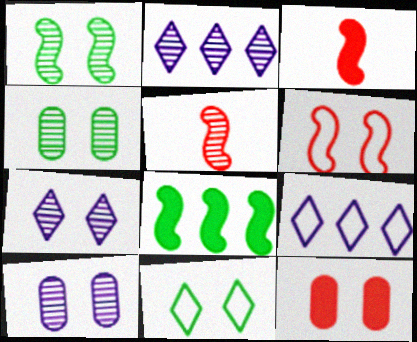[[2, 4, 5], 
[3, 4, 9]]